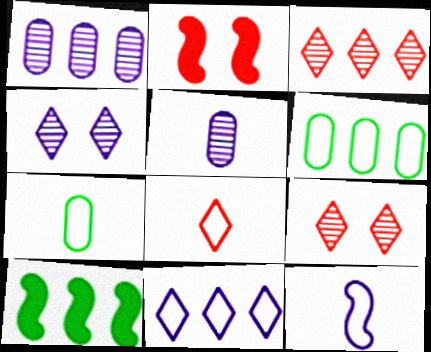[[7, 8, 12]]